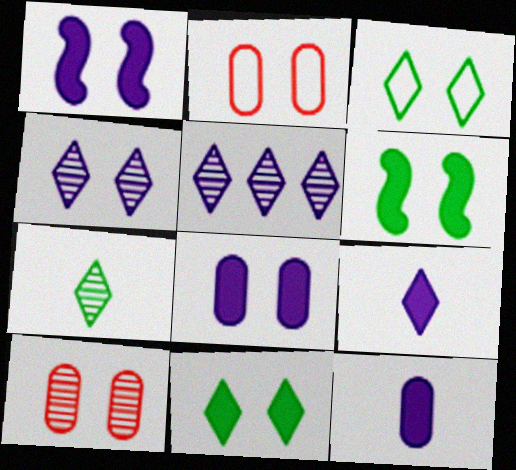[[1, 3, 10], 
[2, 4, 6]]